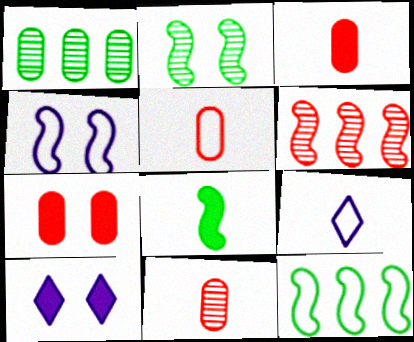[[2, 8, 12], 
[3, 5, 11], 
[4, 6, 8], 
[8, 9, 11], 
[10, 11, 12]]